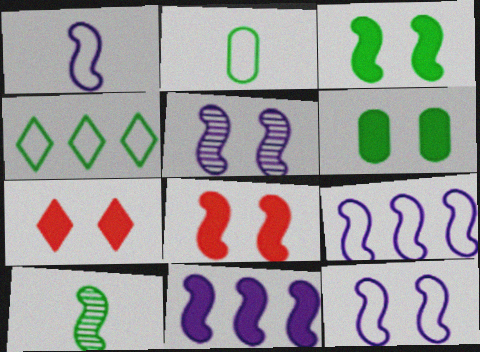[[1, 5, 11], 
[1, 9, 12], 
[4, 6, 10], 
[8, 9, 10]]